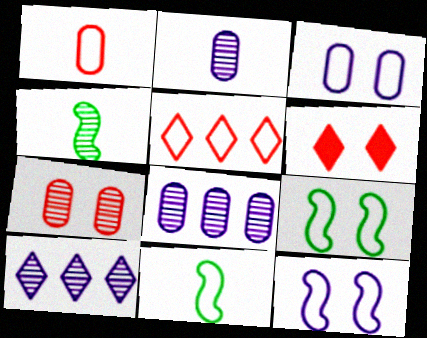[[3, 5, 11], 
[4, 7, 10], 
[6, 8, 11]]